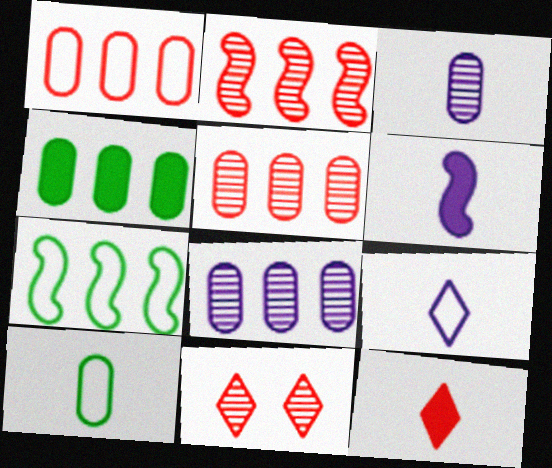[[1, 4, 8], 
[3, 6, 9]]